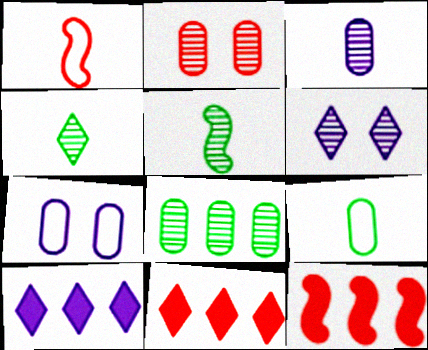[[1, 2, 11], 
[2, 3, 8], 
[4, 7, 12], 
[5, 7, 11], 
[6, 9, 12]]